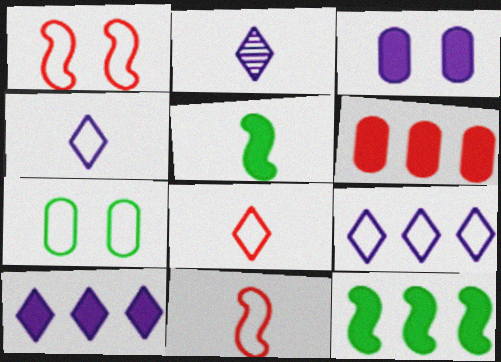[[6, 10, 12], 
[7, 9, 11]]